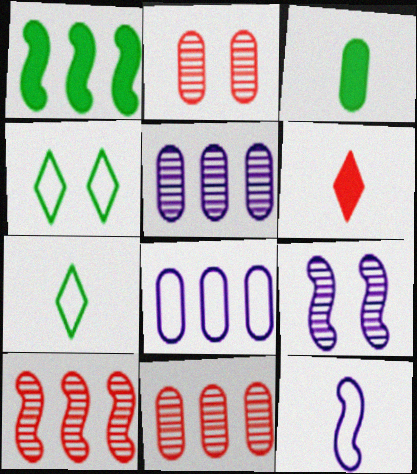[[2, 3, 8]]